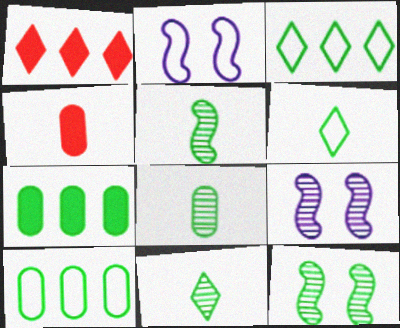[[1, 2, 8], 
[3, 4, 9], 
[5, 8, 11], 
[6, 7, 12]]